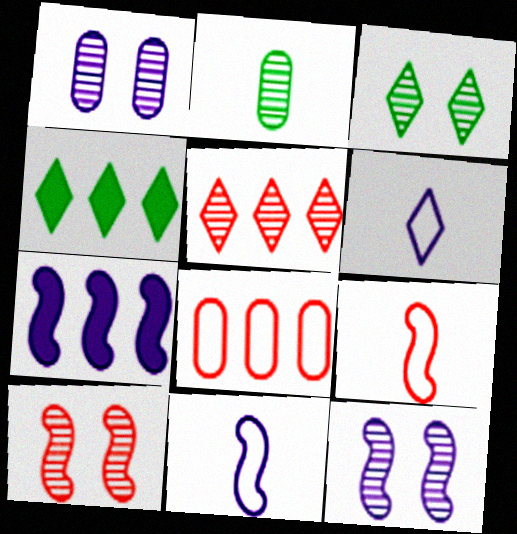[[1, 3, 10], 
[1, 4, 9], 
[1, 6, 7], 
[2, 5, 12], 
[7, 11, 12]]